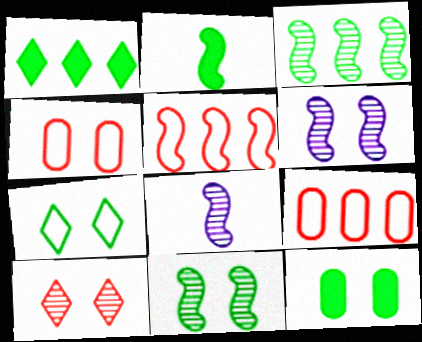[[1, 2, 12], 
[1, 4, 8], 
[2, 5, 6], 
[7, 11, 12]]